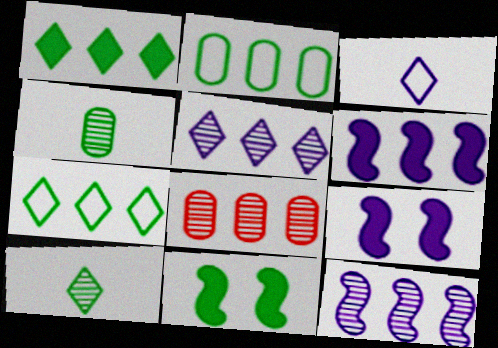[[2, 10, 11], 
[3, 8, 11], 
[4, 7, 11], 
[6, 7, 8]]